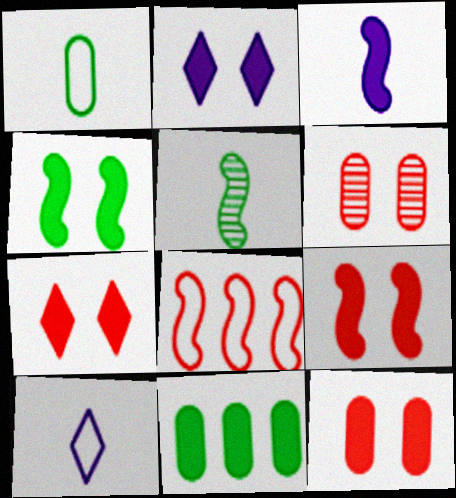[[2, 4, 12], 
[3, 7, 11], 
[7, 9, 12]]